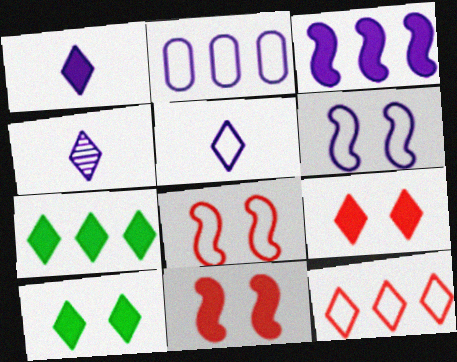[[1, 4, 5], 
[1, 7, 9], 
[2, 5, 6], 
[4, 10, 12]]